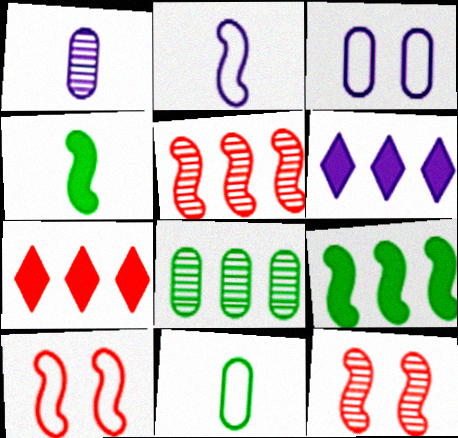[[2, 9, 12], 
[6, 11, 12]]